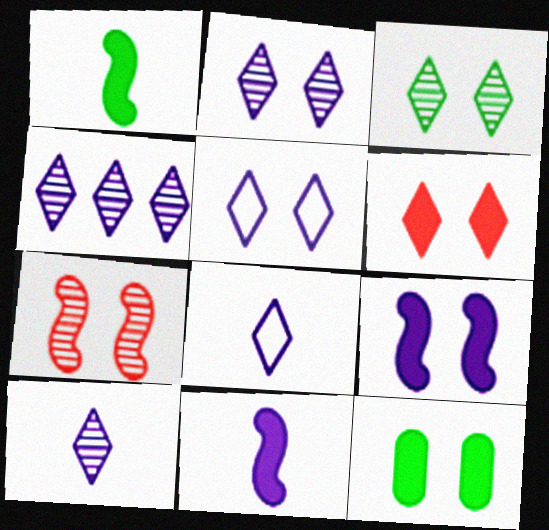[[2, 4, 10], 
[3, 5, 6], 
[5, 7, 12], 
[6, 9, 12]]